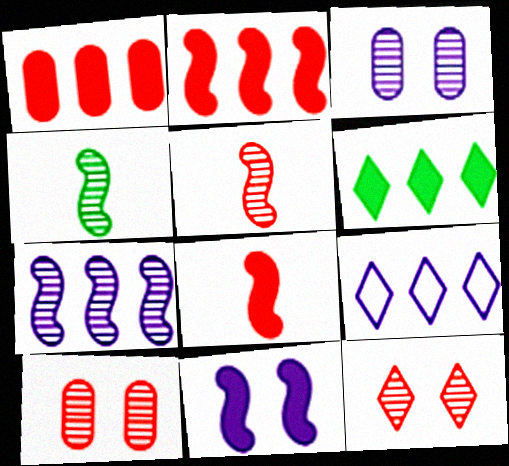[]